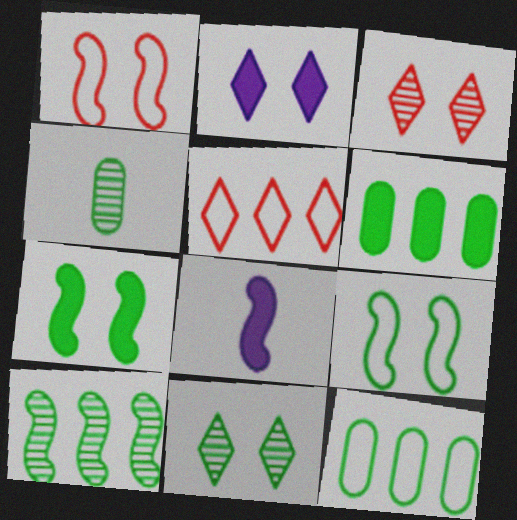[[1, 8, 10], 
[3, 8, 12], 
[4, 10, 11]]